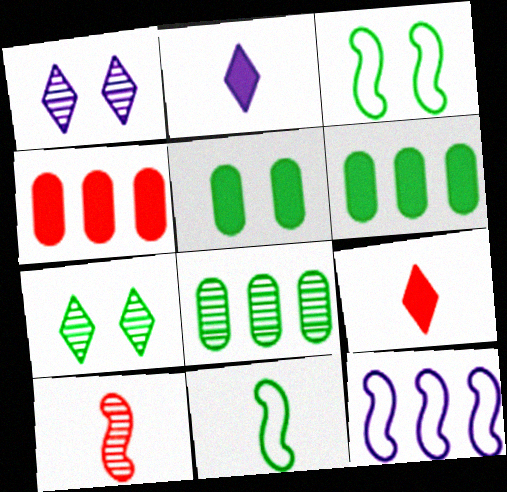[[1, 4, 11], 
[1, 8, 10], 
[3, 5, 7], 
[6, 7, 11]]